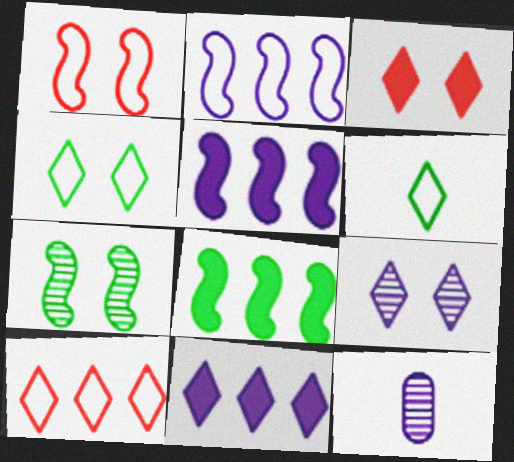[[3, 4, 9]]